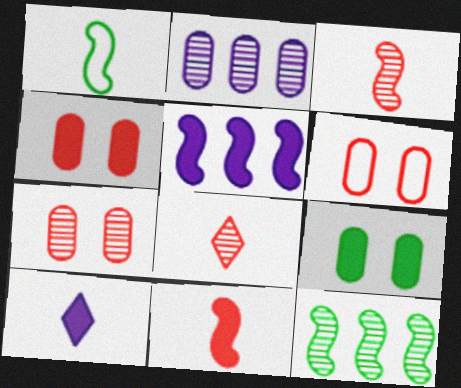[[4, 6, 7], 
[6, 10, 12]]